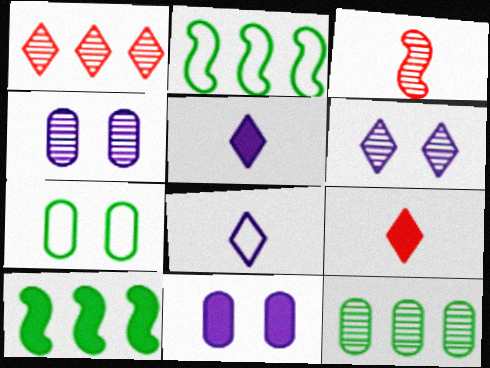[[2, 4, 9], 
[3, 6, 12], 
[9, 10, 11]]